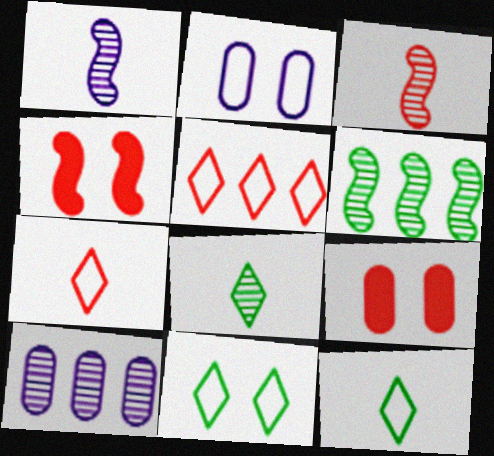[[3, 5, 9], 
[4, 10, 12]]